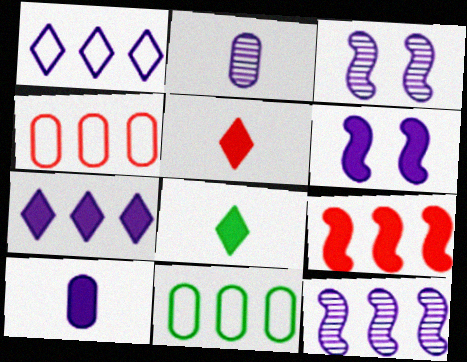[[1, 2, 6], 
[1, 3, 10], 
[3, 4, 8], 
[3, 5, 11], 
[6, 7, 10]]